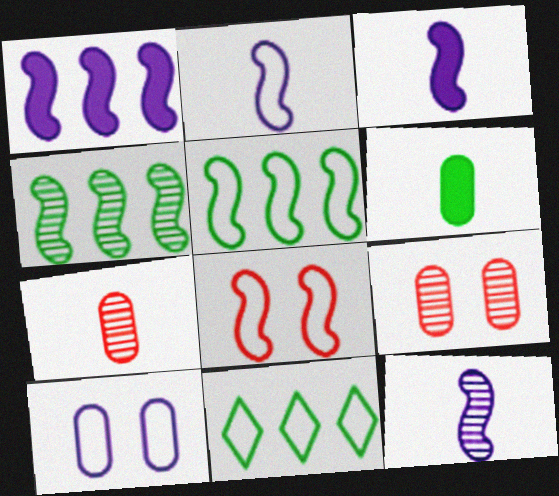[[2, 3, 12], 
[2, 5, 8], 
[3, 4, 8], 
[3, 9, 11]]